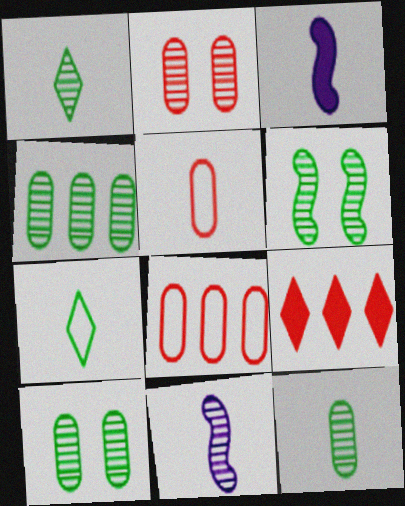[[1, 3, 5], 
[1, 4, 6], 
[4, 10, 12]]